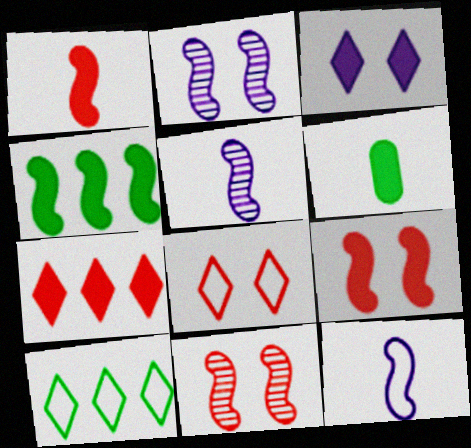[[4, 11, 12]]